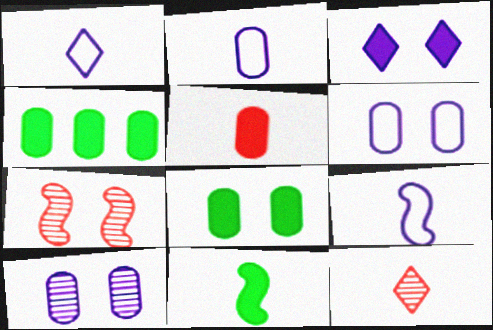[[1, 2, 9], 
[1, 4, 7], 
[2, 11, 12]]